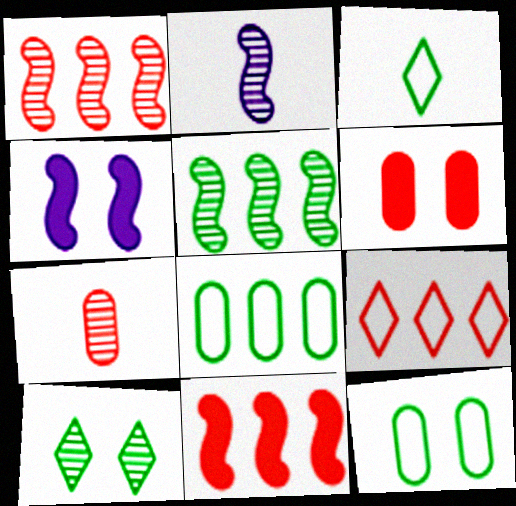[]